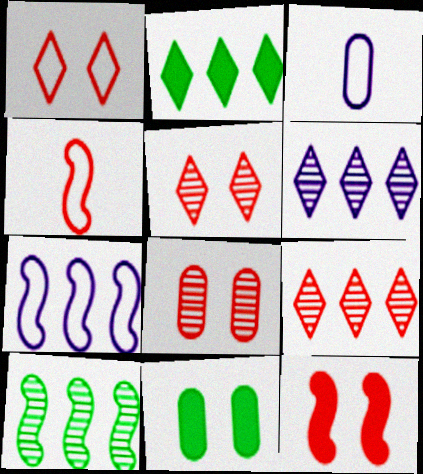[[1, 8, 12], 
[4, 6, 11]]